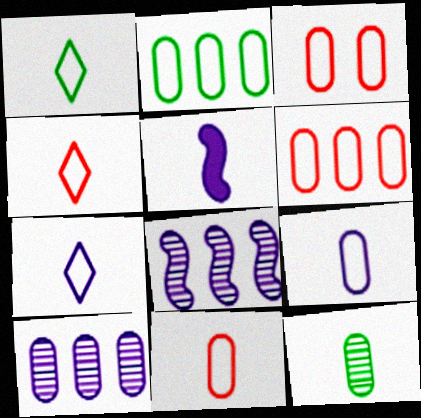[[1, 4, 7], 
[2, 3, 9], 
[3, 6, 11], 
[4, 5, 12]]